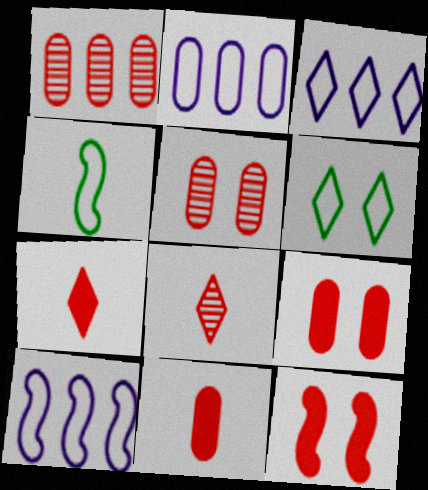[[2, 3, 10]]